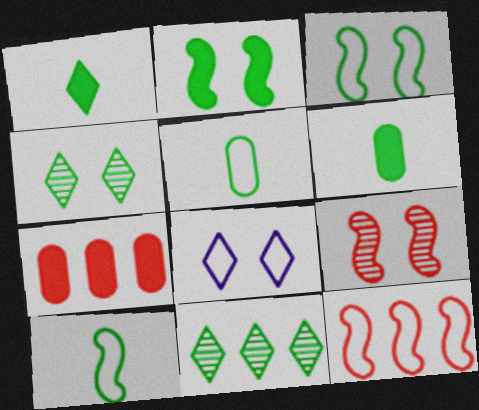[[2, 5, 11], 
[3, 6, 11], 
[5, 8, 12]]